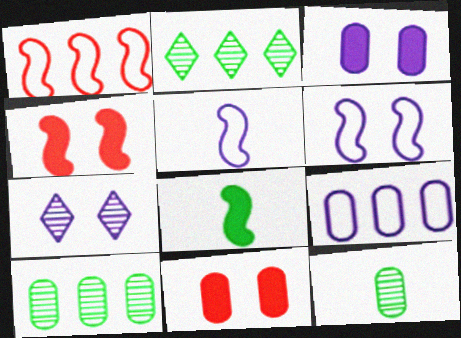[[2, 5, 11], 
[3, 6, 7], 
[9, 11, 12]]